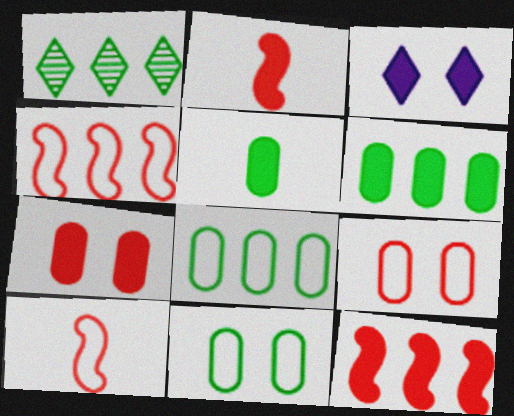[[2, 3, 6], 
[3, 5, 12]]